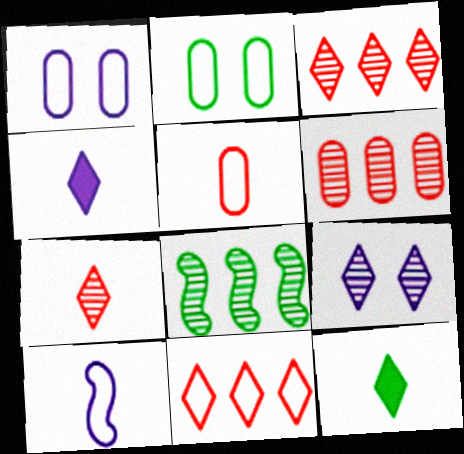[[2, 8, 12], 
[2, 10, 11], 
[9, 11, 12]]